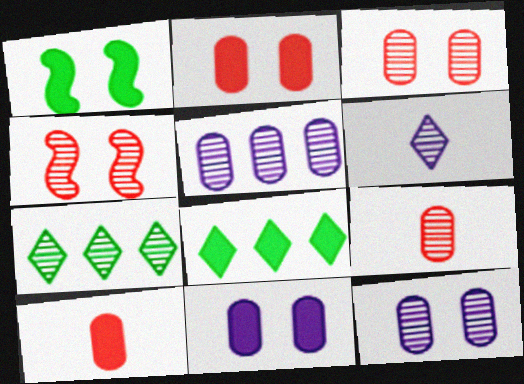[]